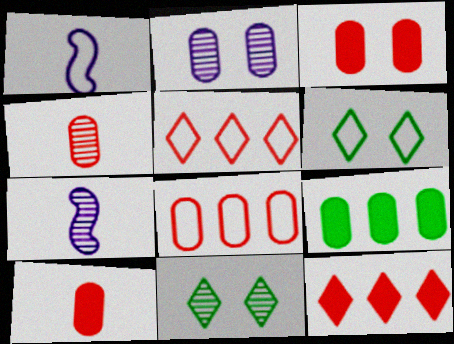[[1, 6, 8], 
[3, 4, 8]]